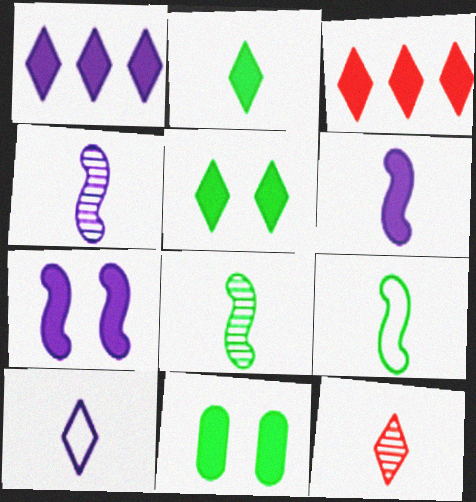[[2, 10, 12], 
[3, 6, 11]]